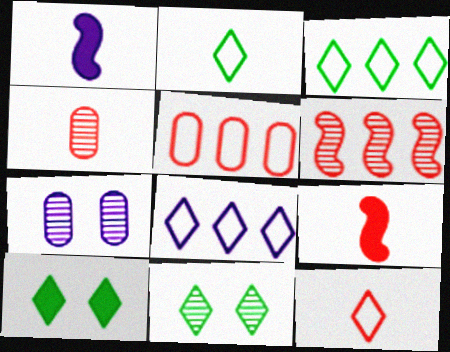[[1, 2, 4], 
[1, 5, 11], 
[1, 7, 8], 
[3, 7, 9], 
[4, 9, 12]]